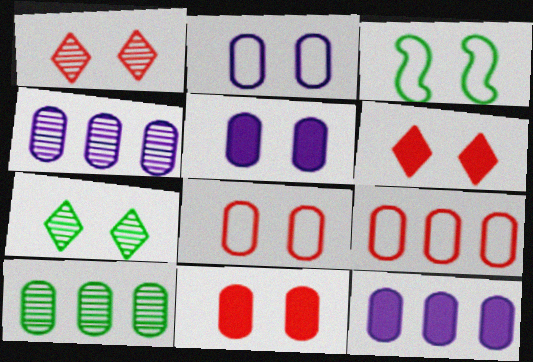[[1, 3, 5], 
[9, 10, 12]]